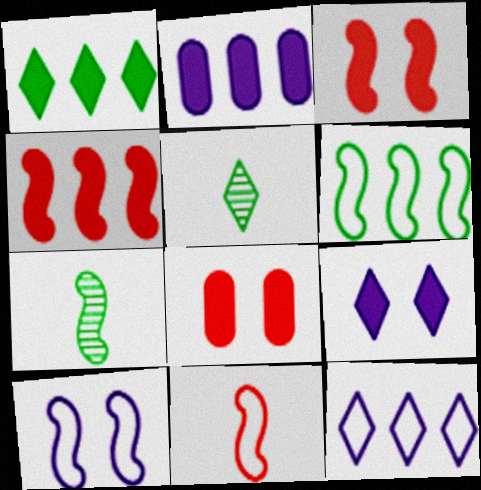[[1, 2, 4], 
[4, 7, 10], 
[6, 10, 11], 
[7, 8, 12]]